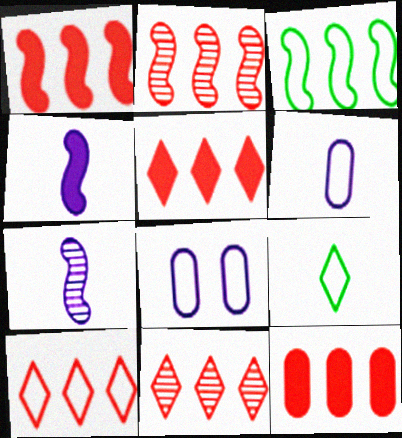[[1, 5, 12], 
[2, 10, 12], 
[5, 10, 11]]